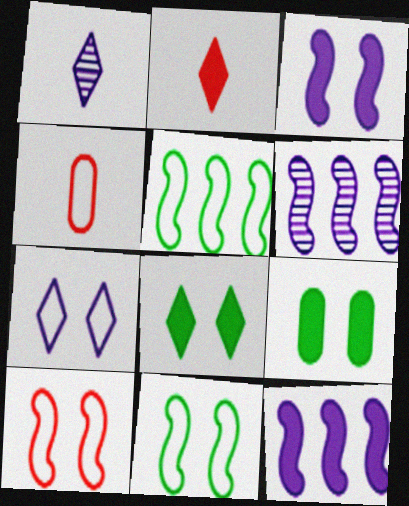[[2, 9, 12], 
[4, 5, 7], 
[4, 6, 8]]